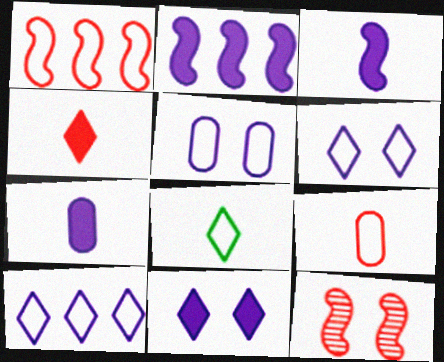[[1, 5, 8], 
[2, 7, 11]]